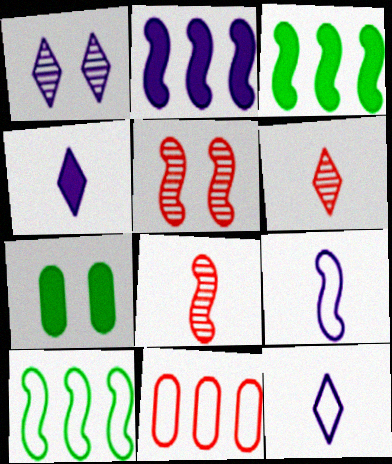[[3, 5, 9]]